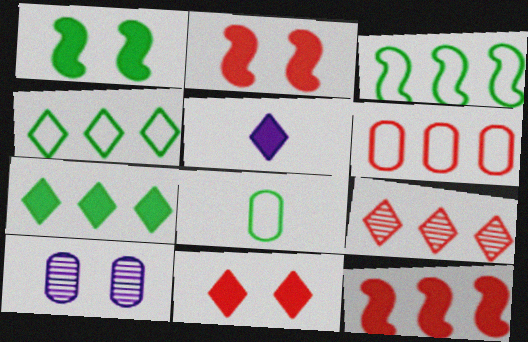[[5, 7, 11], 
[6, 9, 12]]